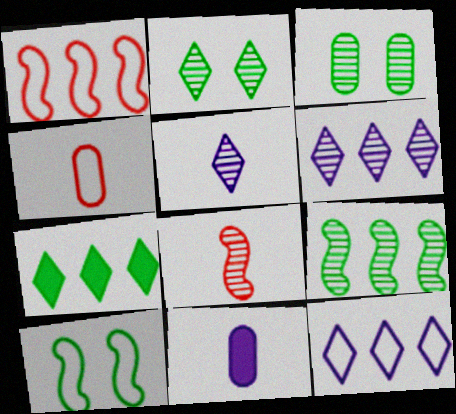[[1, 2, 11], 
[3, 6, 8], 
[4, 10, 12]]